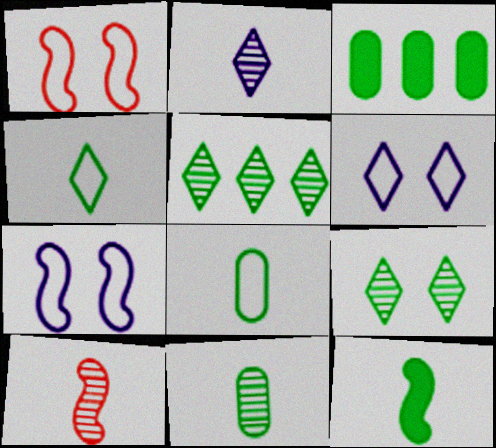[[1, 2, 3], 
[2, 10, 11], 
[3, 6, 10], 
[4, 11, 12]]